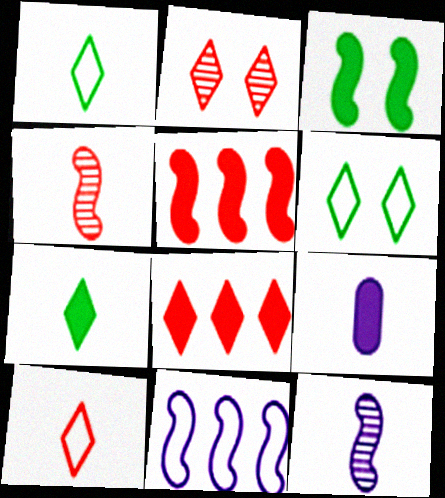[[1, 4, 9], 
[2, 8, 10], 
[3, 4, 11], 
[3, 8, 9]]